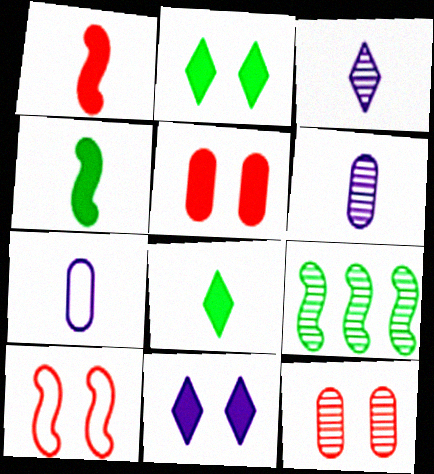[[3, 9, 12]]